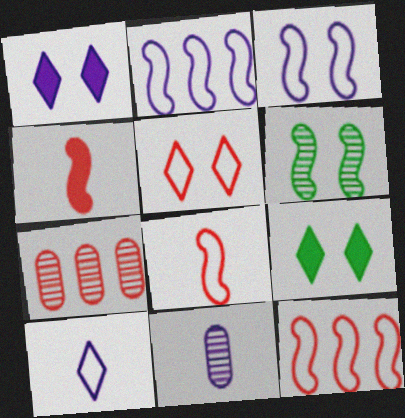[[1, 2, 11], 
[2, 4, 6], 
[4, 5, 7], 
[9, 11, 12]]